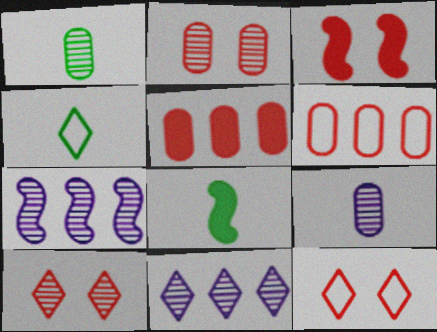[[1, 4, 8], 
[1, 7, 10], 
[2, 3, 12]]